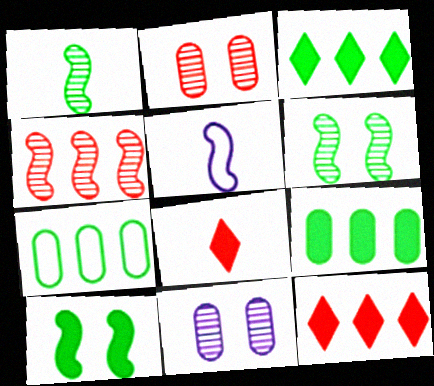[[2, 3, 5], 
[4, 5, 10]]